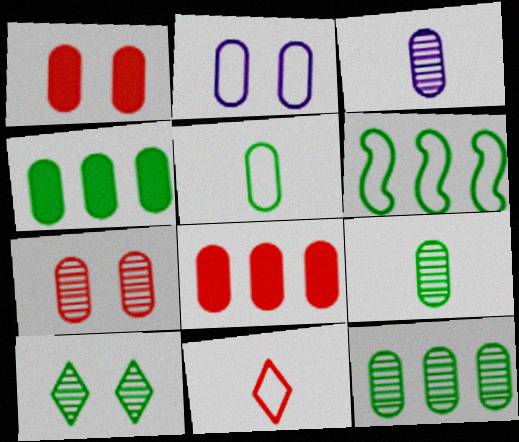[[2, 6, 11], 
[2, 8, 9], 
[3, 7, 12]]